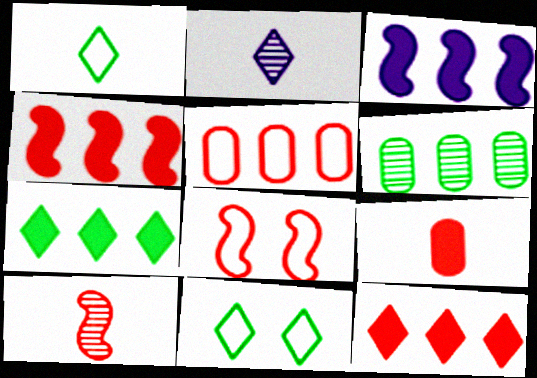[[2, 11, 12], 
[4, 8, 10]]